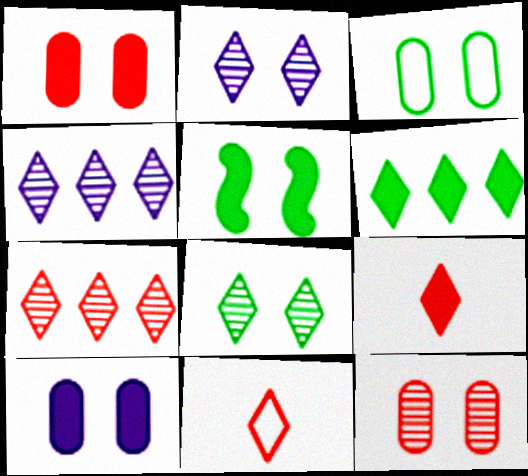[[2, 6, 11], 
[3, 5, 8], 
[3, 10, 12]]